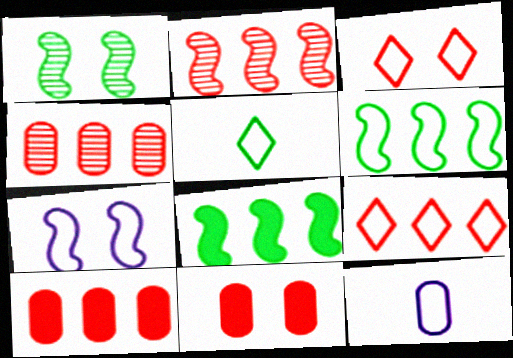[[2, 9, 10], 
[3, 6, 12]]